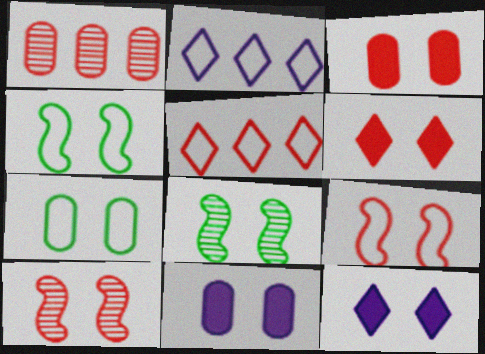[[7, 10, 12]]